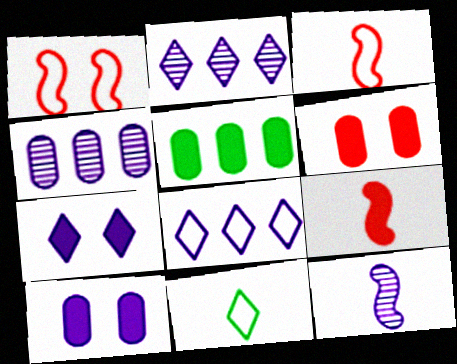[[5, 7, 9], 
[8, 10, 12]]